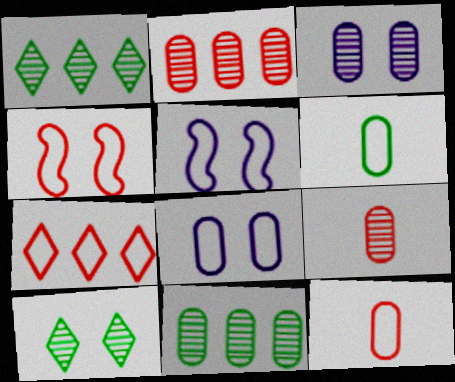[[3, 9, 11], 
[4, 7, 12], 
[5, 6, 7]]